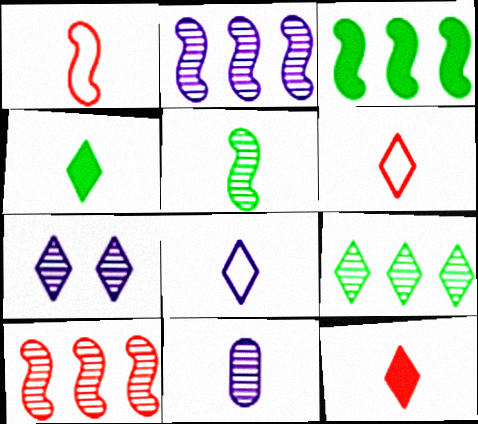[[1, 4, 11], 
[2, 7, 11]]